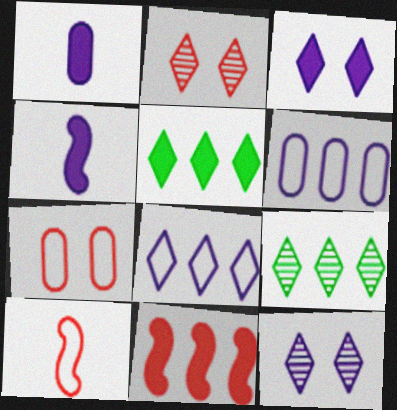[[4, 6, 12], 
[4, 7, 9], 
[6, 9, 11]]